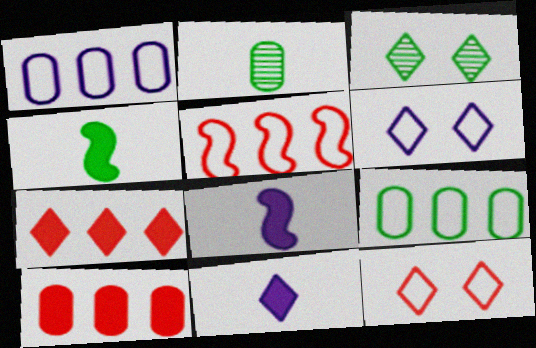[[3, 4, 9]]